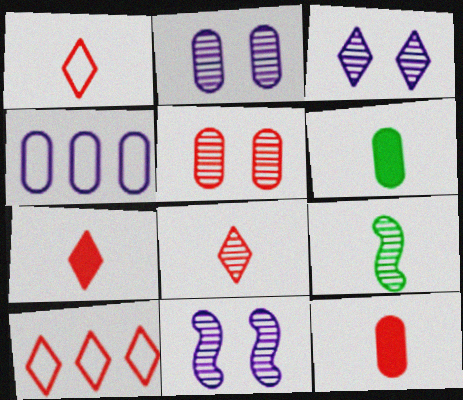[[1, 7, 8], 
[2, 3, 11], 
[4, 5, 6], 
[6, 10, 11]]